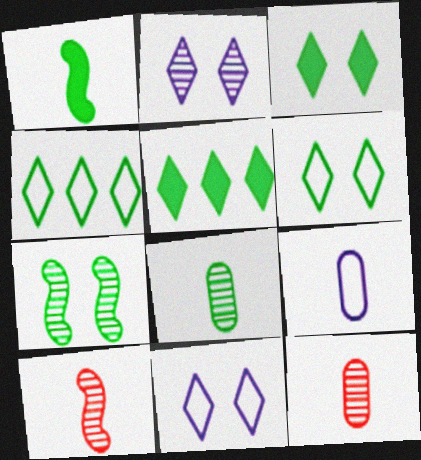[]